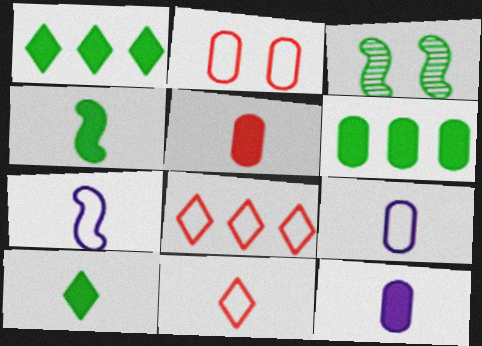[[3, 8, 12]]